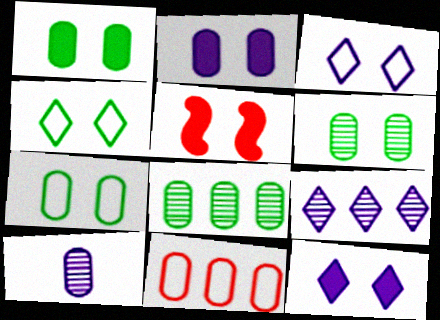[[1, 5, 12], 
[1, 6, 7], 
[1, 10, 11], 
[3, 5, 6]]